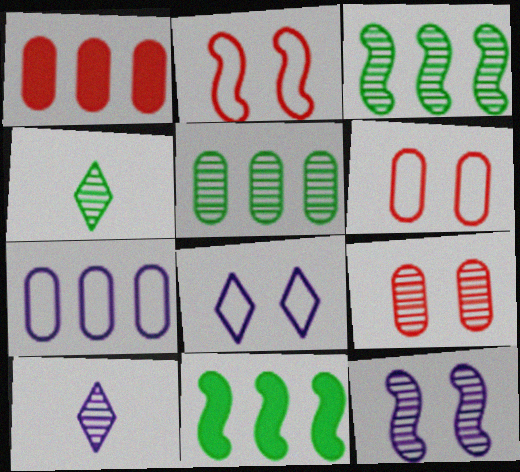[[1, 5, 7], 
[3, 9, 10], 
[6, 10, 11]]